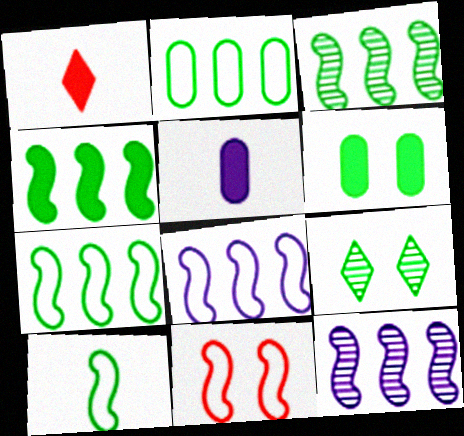[[3, 4, 7], 
[8, 10, 11]]